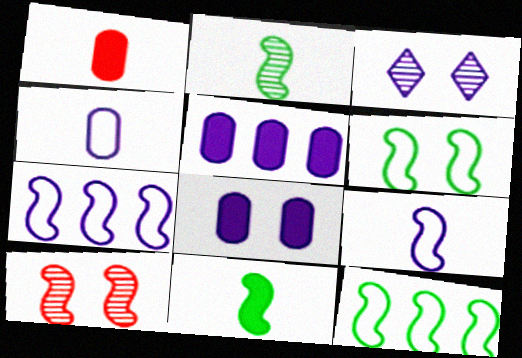[[1, 3, 12], 
[3, 5, 9], 
[7, 10, 11]]